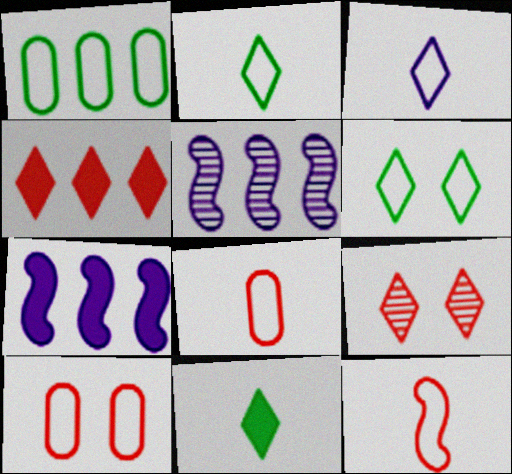[[1, 4, 5], 
[5, 10, 11]]